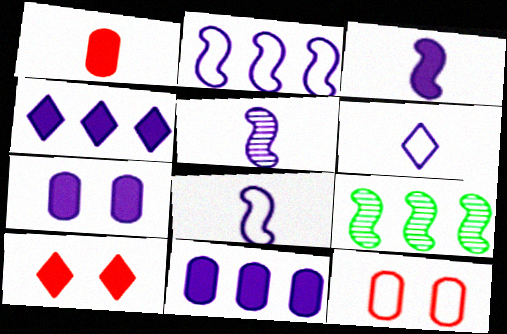[[3, 4, 7], 
[3, 5, 8]]